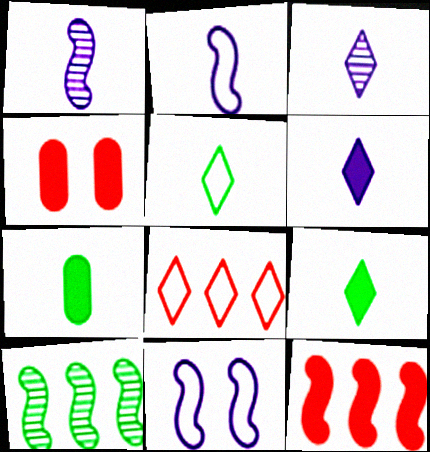[]